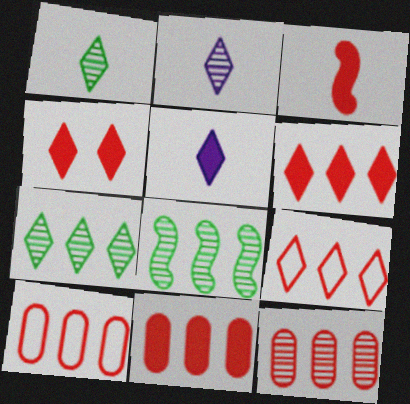[[3, 4, 11], 
[10, 11, 12]]